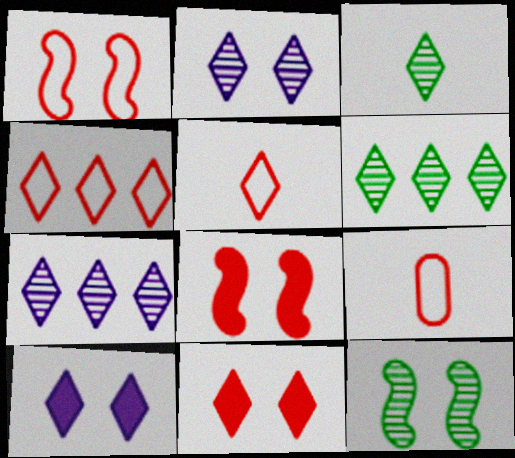[[1, 4, 9], 
[3, 4, 10], 
[5, 6, 10]]